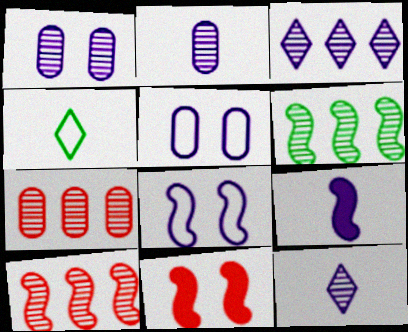[[3, 5, 9], 
[3, 6, 7]]